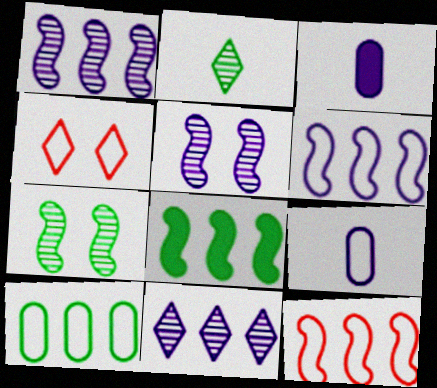[[1, 8, 12]]